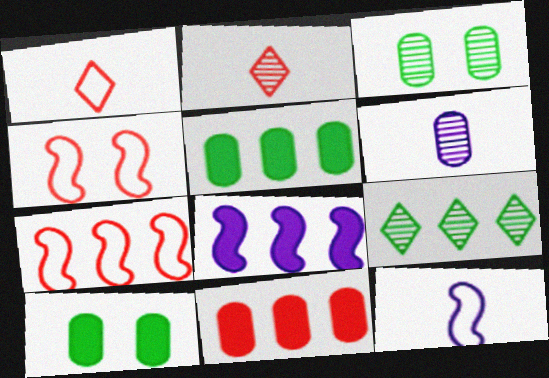[[1, 3, 8], 
[2, 4, 11]]